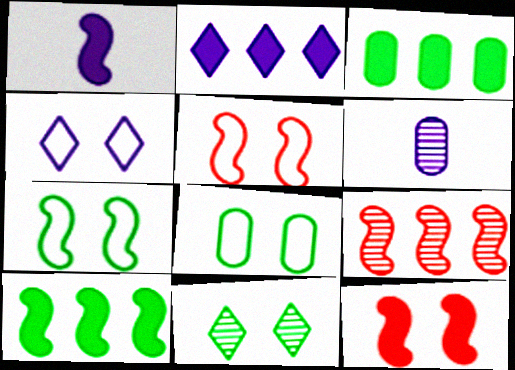[[1, 7, 9], 
[1, 10, 12], 
[4, 5, 8], 
[6, 9, 11]]